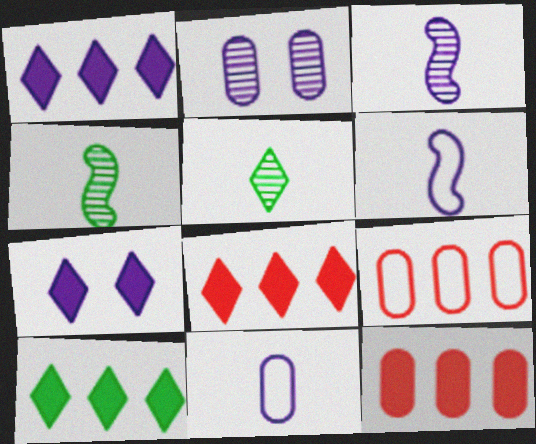[[1, 2, 6], 
[1, 8, 10], 
[4, 7, 9]]